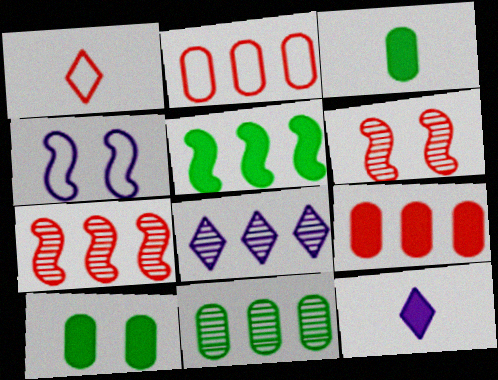[[1, 6, 9], 
[2, 5, 8], 
[7, 8, 11]]